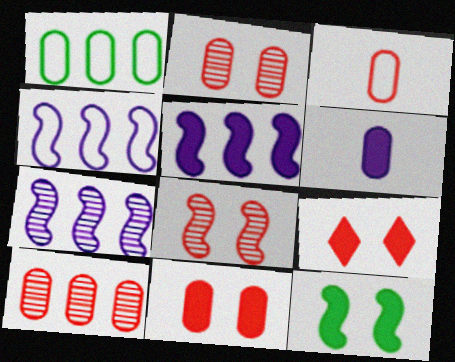[[1, 2, 6], 
[3, 10, 11], 
[4, 5, 7]]